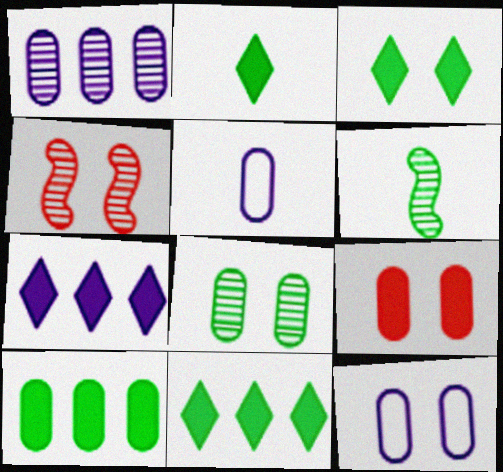[[2, 3, 11], 
[3, 4, 12], 
[4, 5, 11], 
[8, 9, 12]]